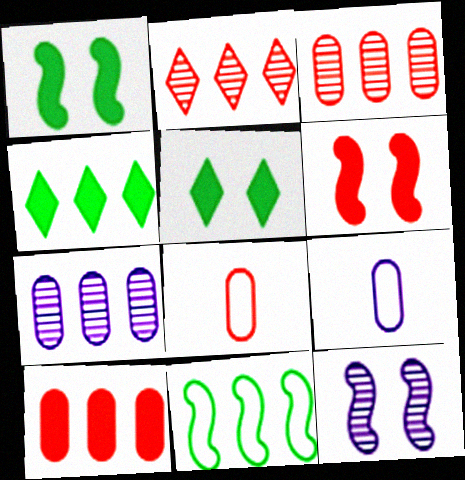[[1, 2, 9], 
[2, 6, 8], 
[4, 8, 12]]